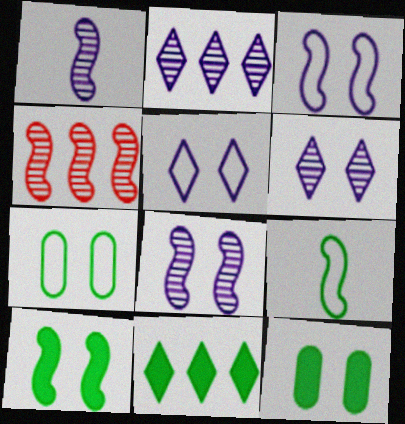[]